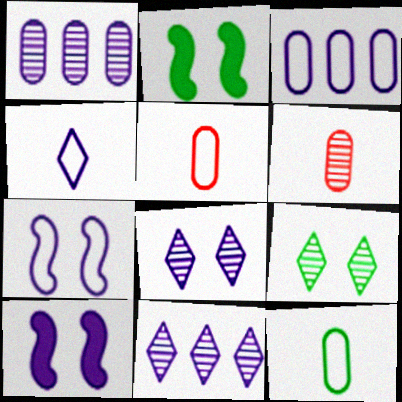[[1, 4, 10], 
[2, 5, 11], 
[3, 4, 7]]